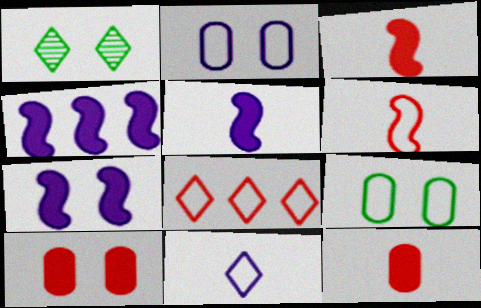[[4, 5, 7]]